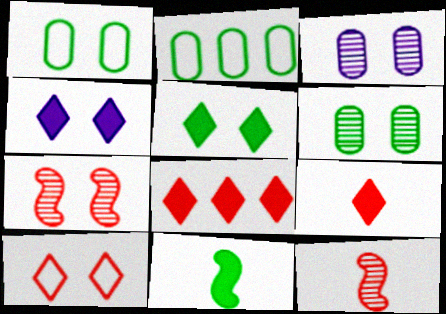[[1, 4, 7], 
[2, 4, 12]]